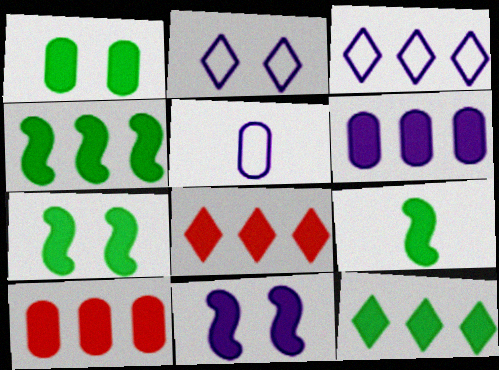[[1, 9, 12], 
[4, 6, 8], 
[4, 7, 9]]